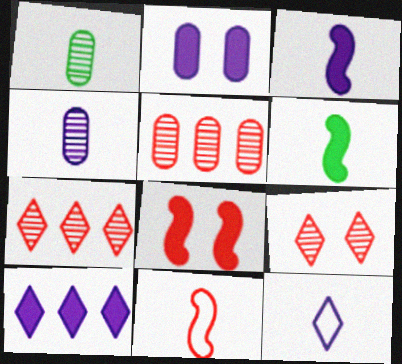[[2, 3, 10], 
[3, 4, 12]]